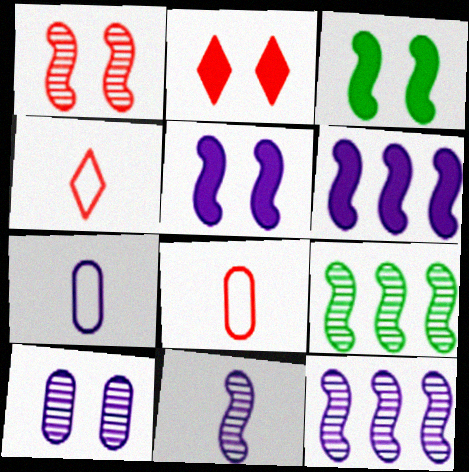[[1, 9, 11], 
[2, 7, 9]]